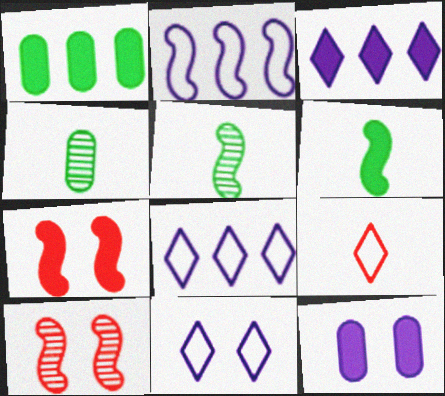[[2, 5, 7], 
[2, 6, 10], 
[4, 7, 8]]